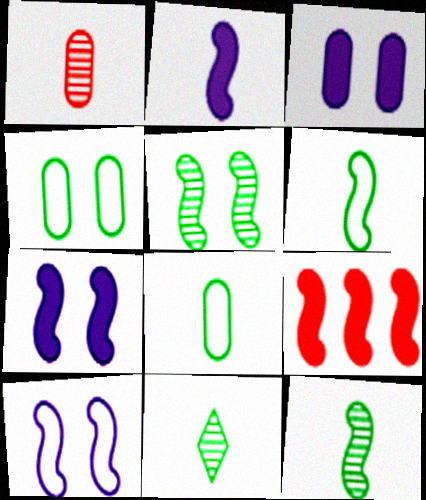[[9, 10, 12]]